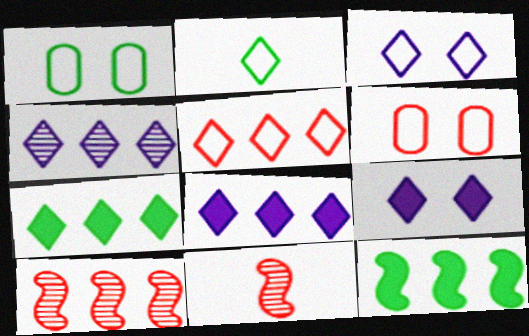[[1, 8, 11], 
[2, 3, 5], 
[4, 5, 7]]